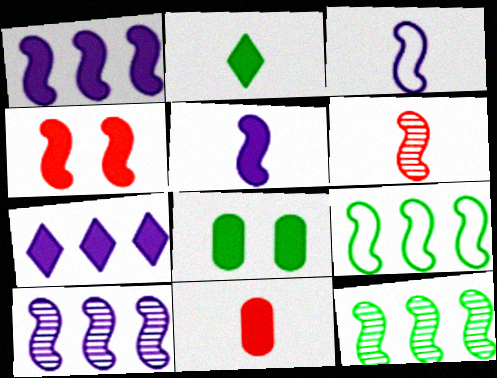[[2, 5, 11], 
[3, 4, 12]]